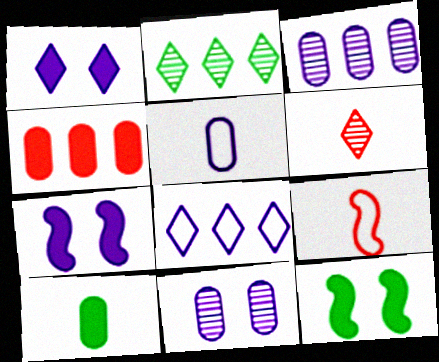[]